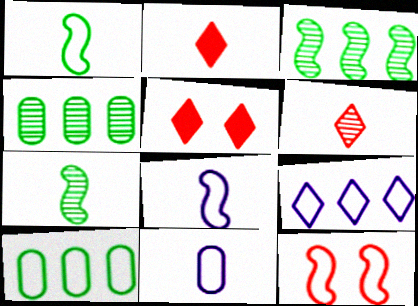[[2, 7, 11], 
[3, 5, 11], 
[4, 5, 8]]